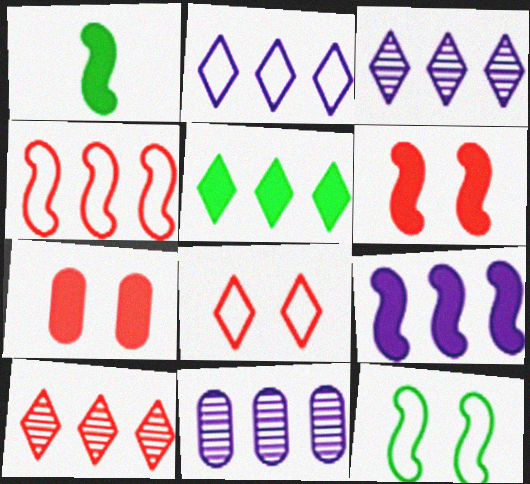[[1, 6, 9], 
[1, 8, 11], 
[2, 5, 10], 
[2, 9, 11], 
[4, 5, 11]]